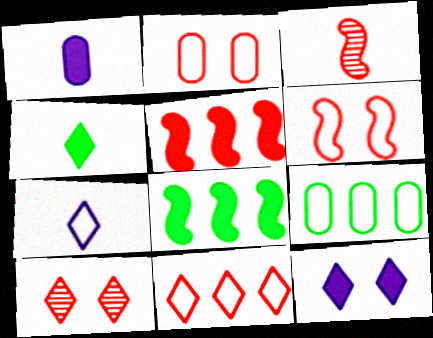[[3, 5, 6], 
[3, 9, 12], 
[6, 7, 9]]